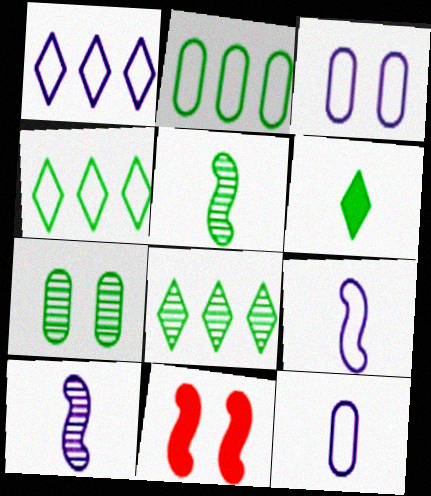[[1, 3, 9], 
[5, 7, 8], 
[8, 11, 12]]